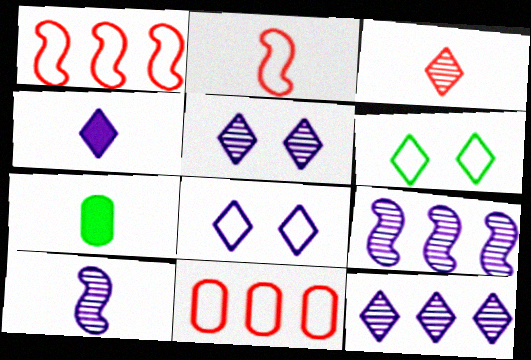[[1, 5, 7], 
[4, 8, 12]]